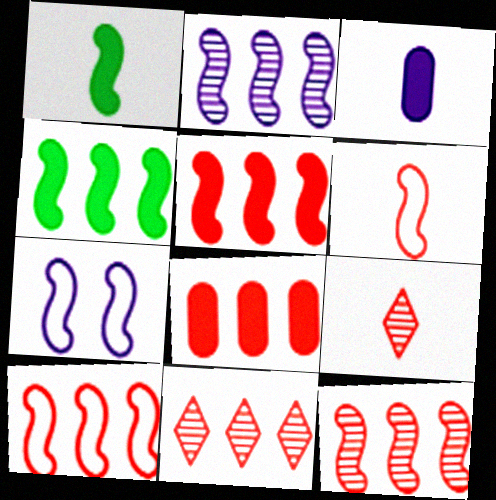[[1, 7, 12], 
[2, 4, 10], 
[5, 10, 12], 
[8, 10, 11]]